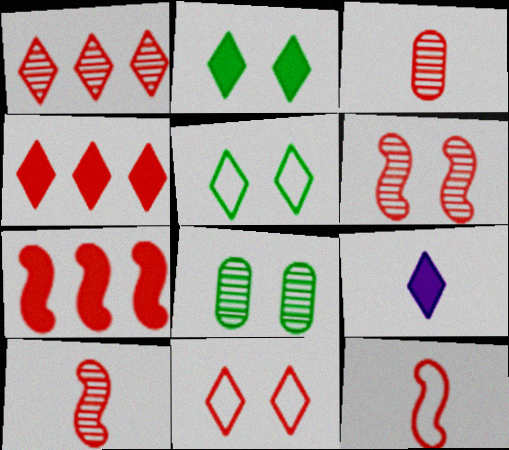[[1, 3, 6], 
[1, 5, 9], 
[2, 4, 9], 
[3, 7, 11], 
[6, 7, 12]]